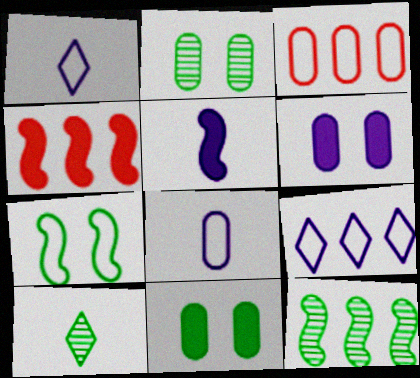[[1, 2, 4], 
[1, 3, 7], 
[2, 10, 12]]